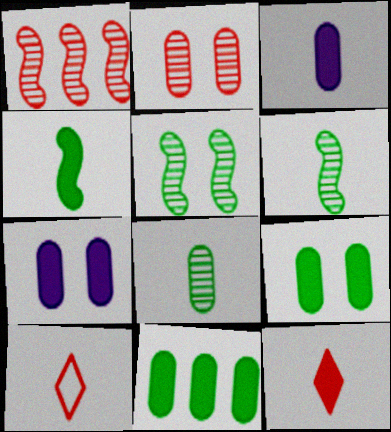[[3, 4, 12], 
[3, 6, 10]]